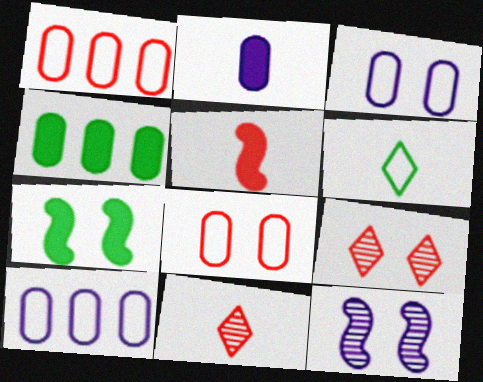[[1, 5, 9], 
[3, 7, 9], 
[7, 10, 11]]